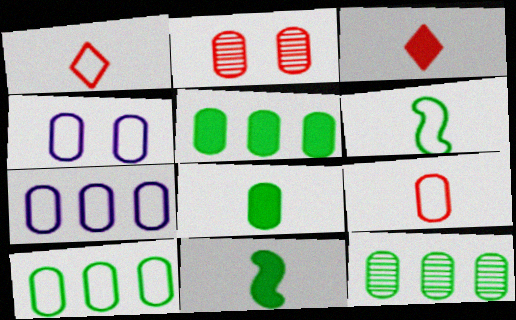[[2, 7, 8], 
[4, 9, 10], 
[5, 10, 12]]